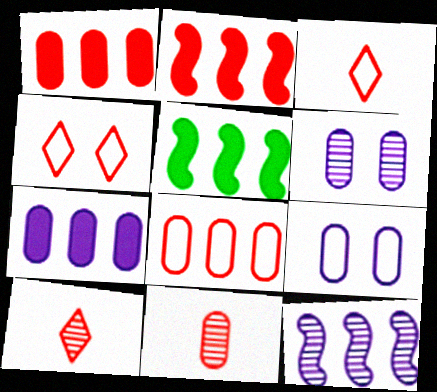[[2, 4, 11], 
[3, 5, 6], 
[5, 9, 10]]